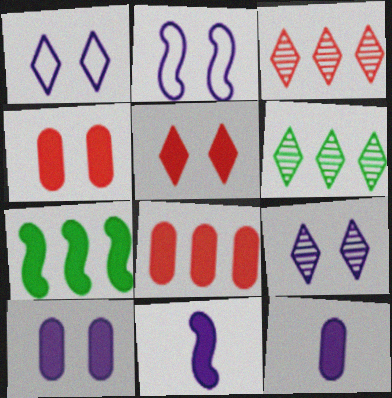[[2, 9, 10], 
[5, 7, 12]]